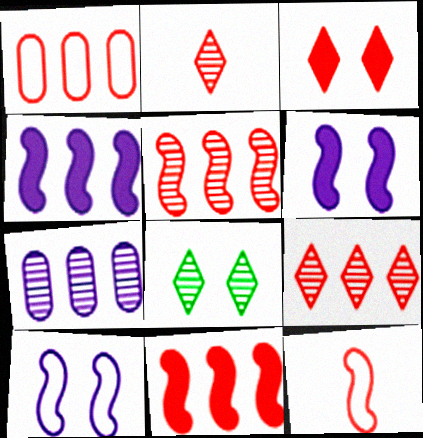[[1, 9, 11]]